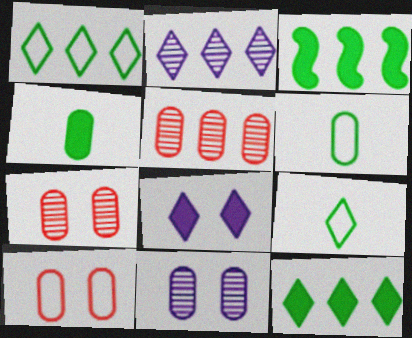[]